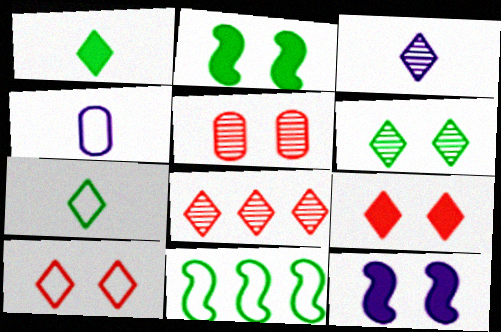[[2, 4, 8], 
[3, 6, 8], 
[4, 10, 11]]